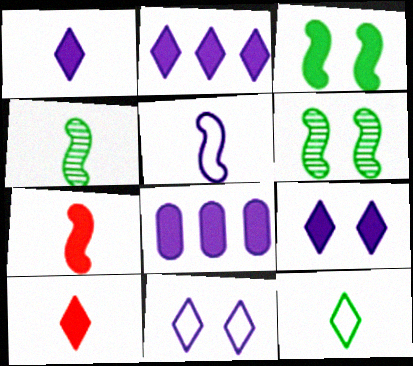[[1, 2, 9], 
[3, 8, 10], 
[4, 5, 7]]